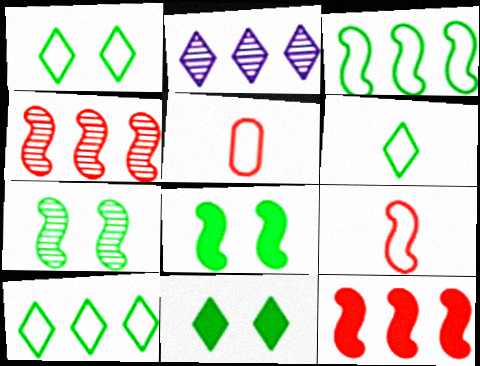[[1, 6, 10], 
[2, 5, 8]]